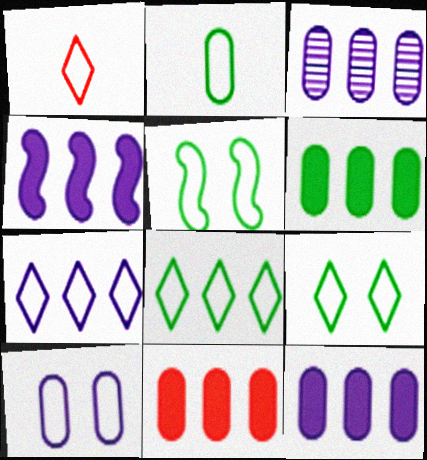[[1, 7, 9], 
[2, 5, 8], 
[3, 4, 7], 
[6, 11, 12]]